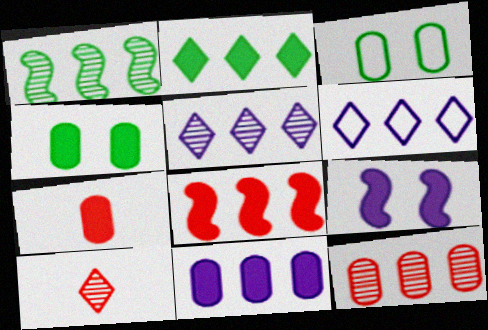[[1, 5, 12], 
[2, 7, 9], 
[2, 8, 11], 
[4, 7, 11]]